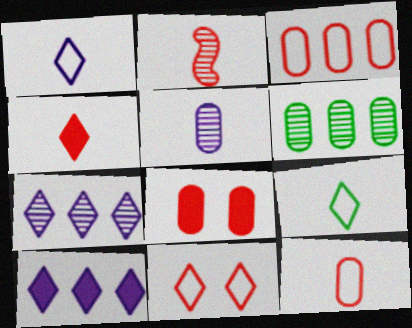[[2, 4, 12]]